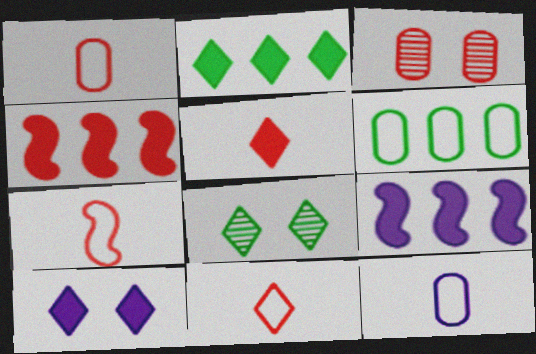[[1, 7, 11], 
[1, 8, 9], 
[2, 5, 10], 
[3, 4, 11], 
[4, 8, 12]]